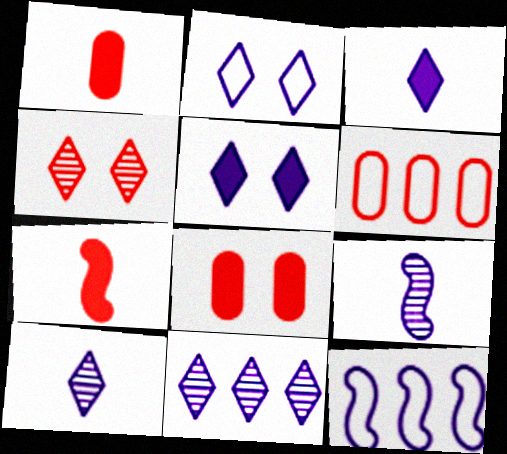[[2, 3, 11], 
[4, 6, 7]]